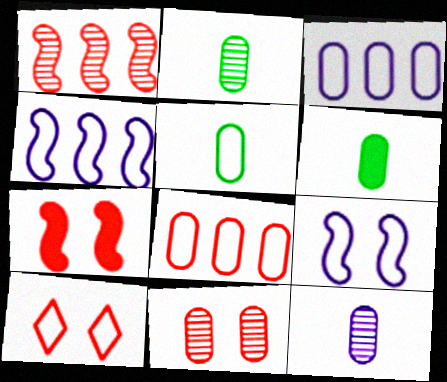[[2, 5, 6], 
[3, 6, 11], 
[4, 5, 10], 
[7, 10, 11]]